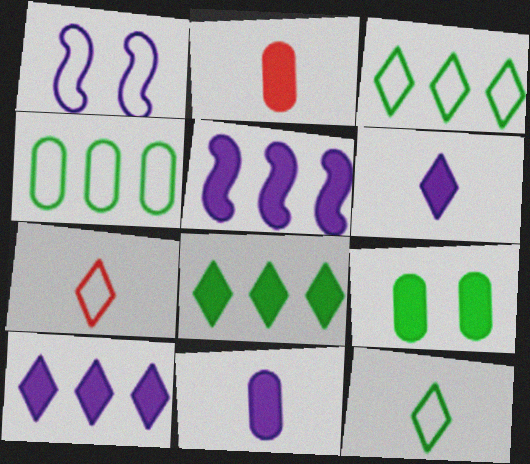[[1, 4, 7]]